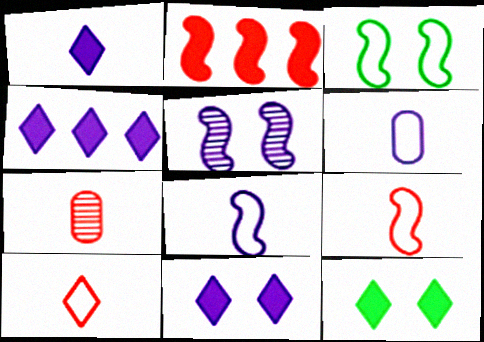[[1, 4, 11], 
[3, 4, 7], 
[4, 5, 6]]